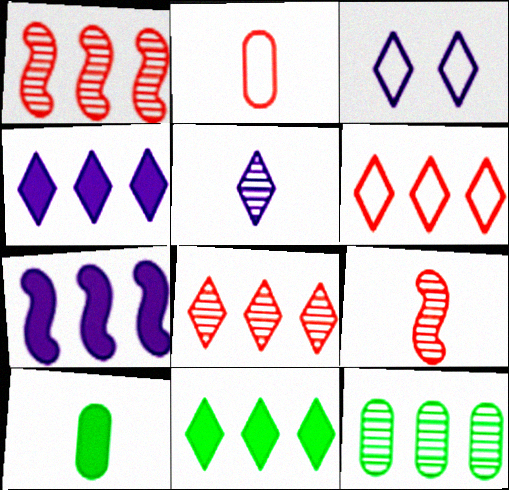[[1, 3, 10], 
[3, 4, 5], 
[6, 7, 12]]